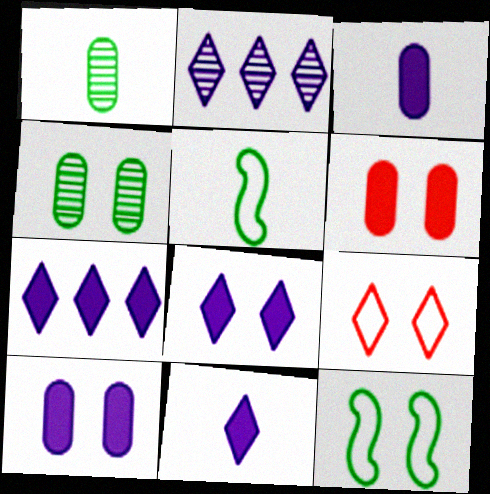[[2, 5, 6], 
[7, 8, 11]]